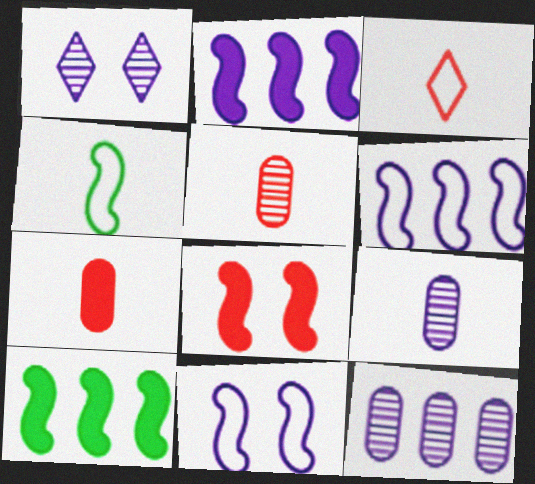[]